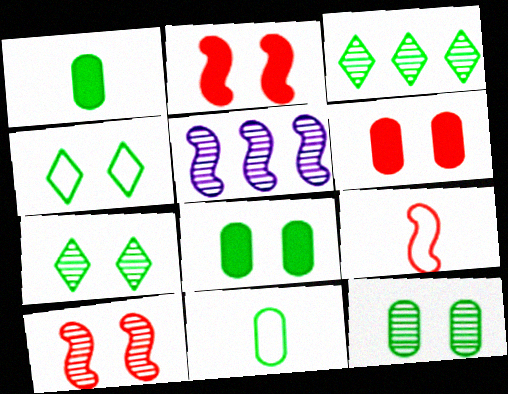[]